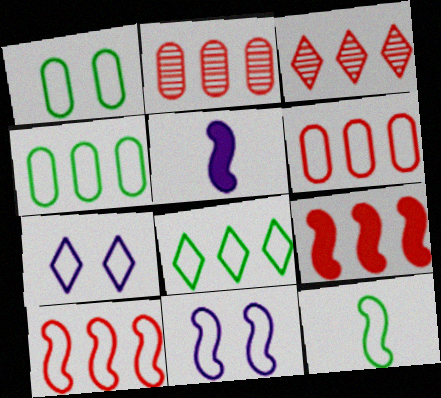[[1, 3, 5], 
[1, 8, 12], 
[3, 6, 9], 
[6, 7, 12], 
[10, 11, 12]]